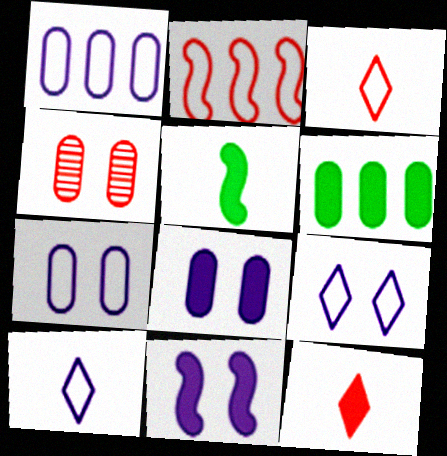[[2, 4, 12], 
[6, 11, 12]]